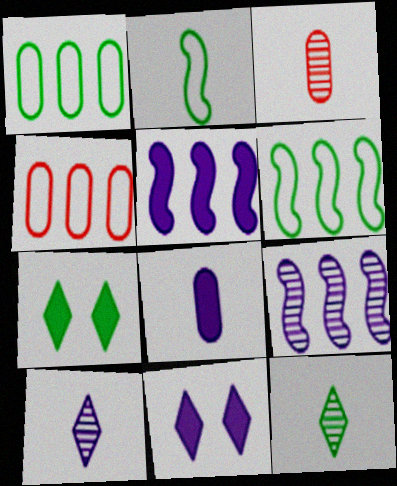[[3, 6, 11], 
[5, 8, 11]]